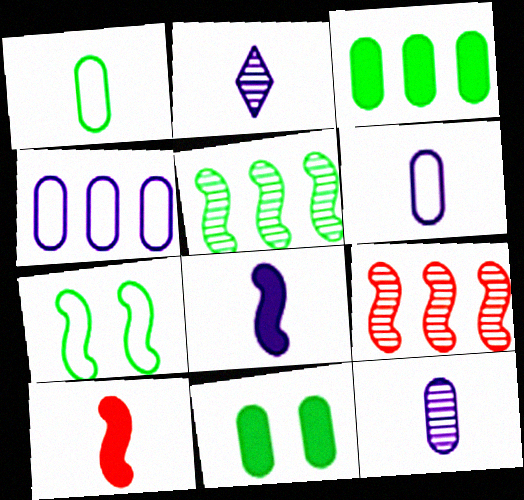[[1, 2, 10], 
[2, 6, 8], 
[7, 8, 9]]